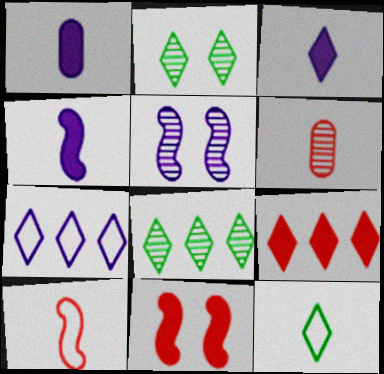[[1, 3, 4], 
[1, 5, 7], 
[4, 6, 12], 
[5, 6, 8], 
[7, 8, 9]]